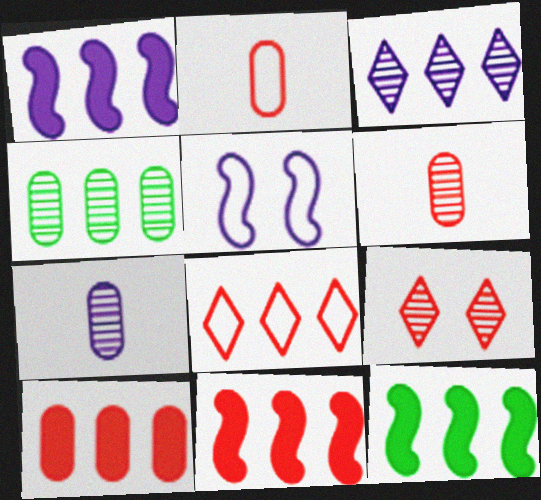[[1, 4, 8], 
[1, 11, 12], 
[2, 9, 11]]